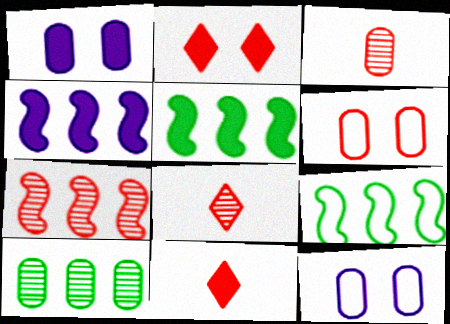[[1, 5, 11], 
[1, 8, 9], 
[4, 7, 9], 
[5, 8, 12], 
[6, 7, 11]]